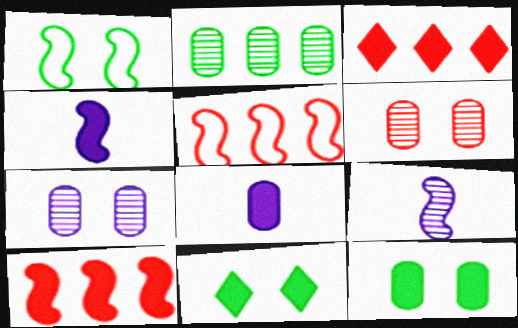[[1, 9, 10], 
[3, 4, 12], 
[8, 10, 11]]